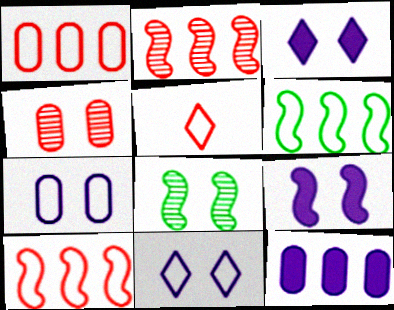[[5, 6, 7], 
[5, 8, 12]]